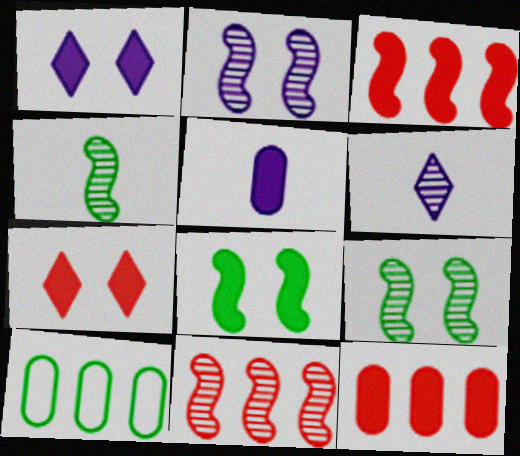[[2, 4, 11]]